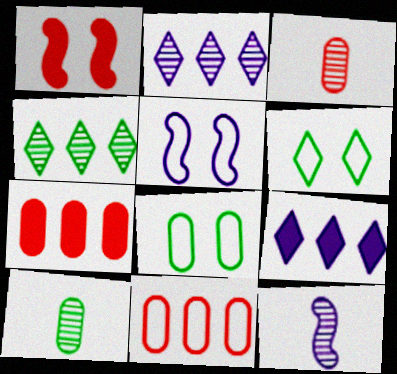[[6, 7, 12]]